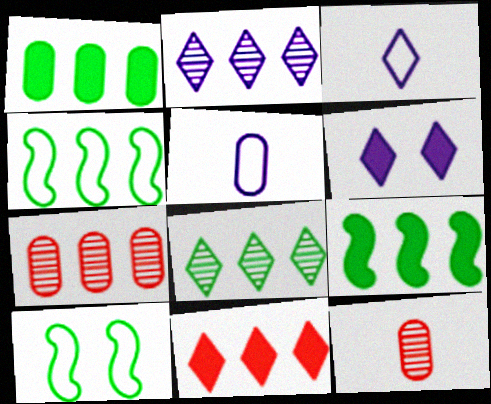[[1, 4, 8], 
[2, 3, 6], 
[4, 6, 12]]